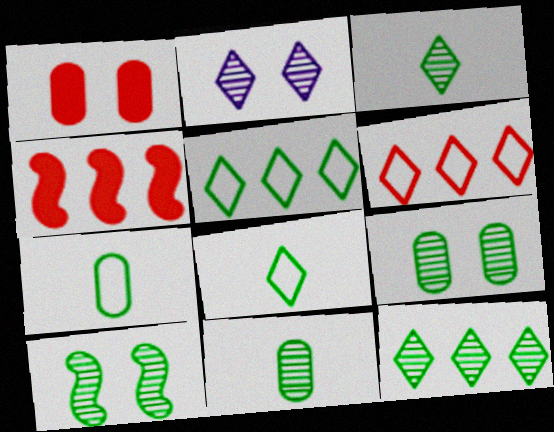[[2, 4, 7], 
[10, 11, 12]]